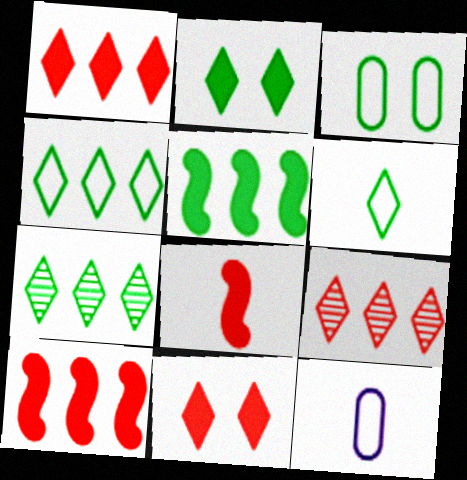[[2, 6, 7]]